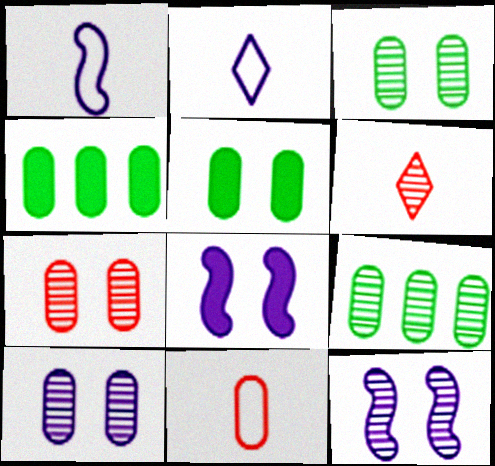[[3, 7, 10], 
[4, 10, 11], 
[6, 9, 12]]